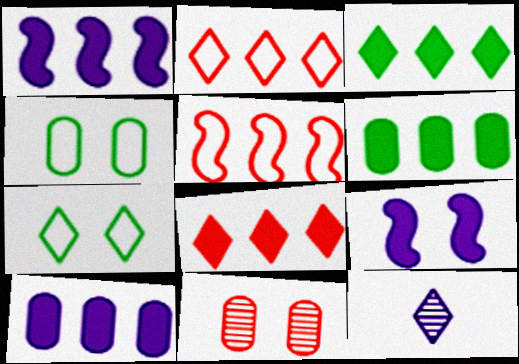[[1, 6, 8], 
[7, 8, 12], 
[7, 9, 11]]